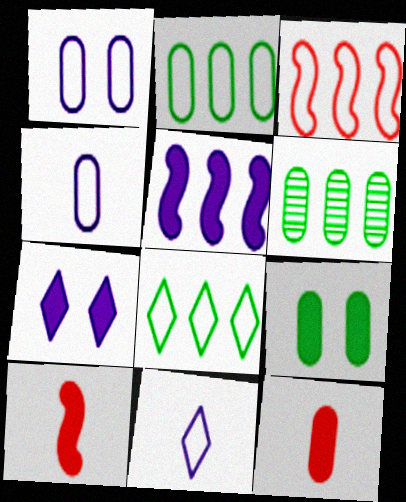[[1, 6, 12]]